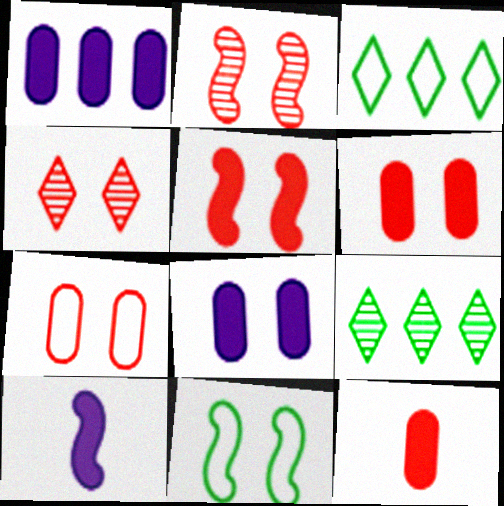[[4, 5, 7], 
[4, 8, 11], 
[7, 9, 10]]